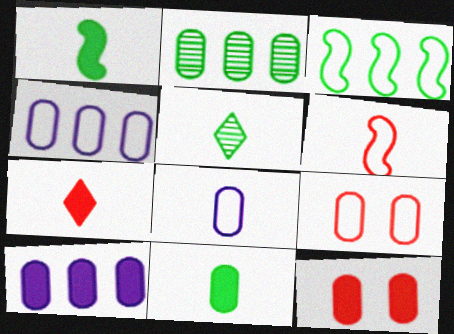[[2, 8, 12], 
[10, 11, 12]]